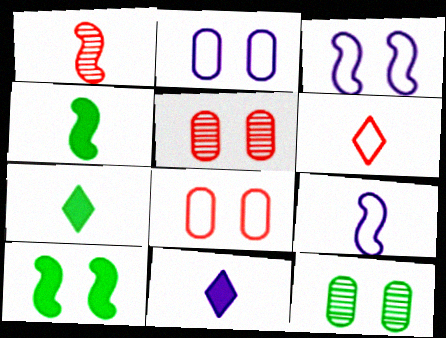[[1, 4, 9]]